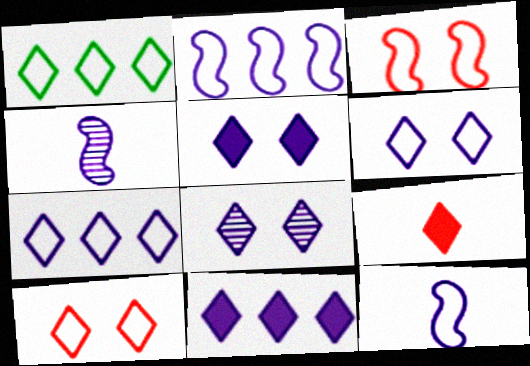[[1, 8, 9], 
[5, 6, 8]]